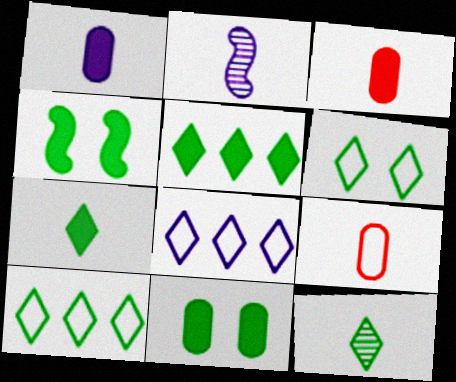[[2, 7, 9], 
[5, 6, 12]]